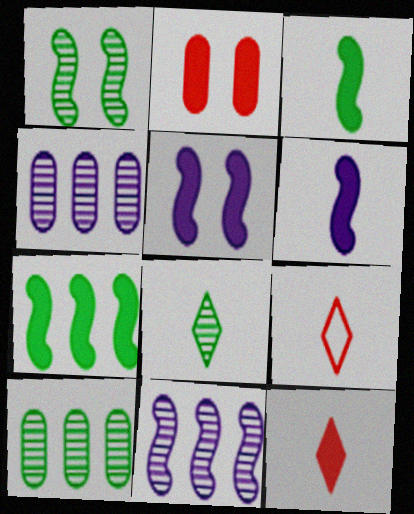[[1, 8, 10], 
[5, 9, 10]]